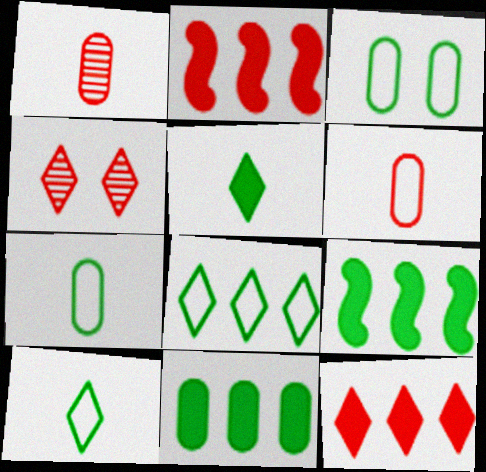[[2, 4, 6]]